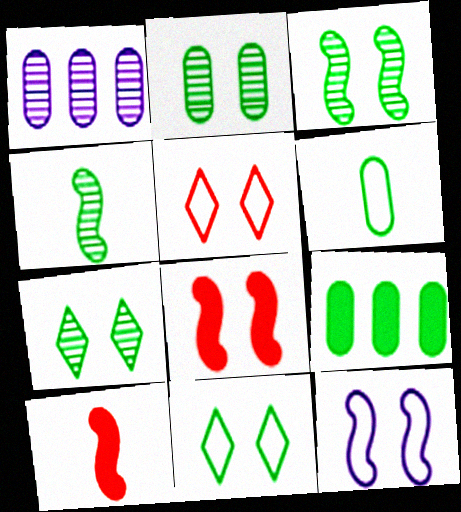[[1, 10, 11], 
[2, 3, 7], 
[2, 6, 9], 
[3, 8, 12], 
[4, 9, 11]]